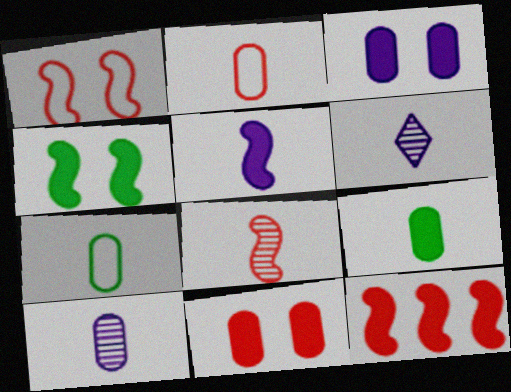[[1, 8, 12], 
[2, 9, 10], 
[4, 5, 12]]